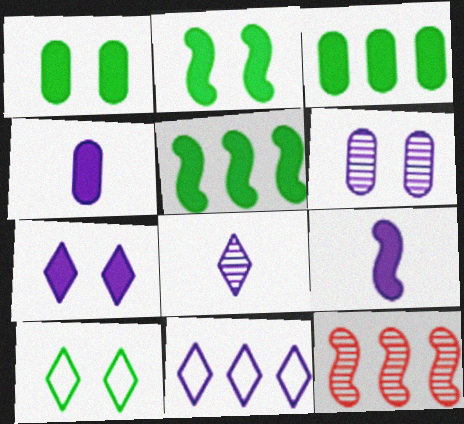[[3, 11, 12], 
[4, 10, 12], 
[6, 9, 11], 
[7, 8, 11]]